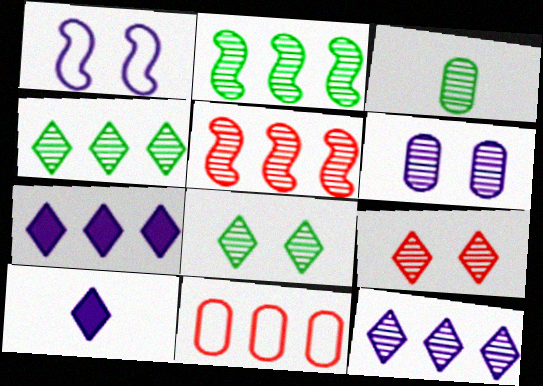[[2, 3, 8], 
[2, 7, 11]]